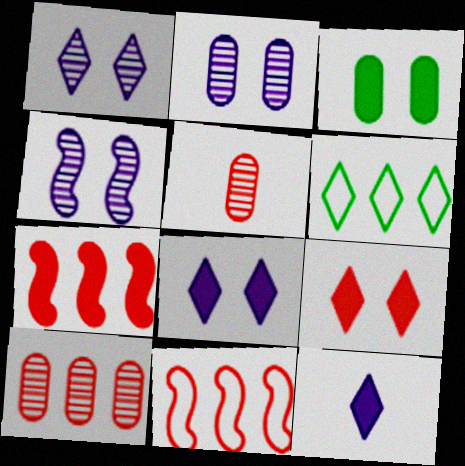[[1, 2, 4], 
[3, 7, 12], 
[5, 9, 11]]